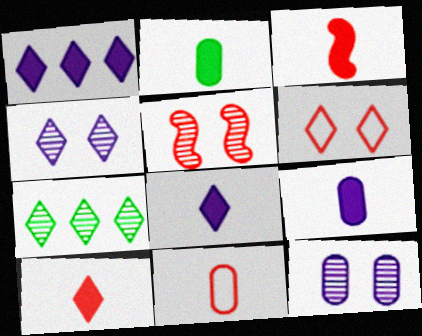[[2, 3, 8], 
[6, 7, 8]]